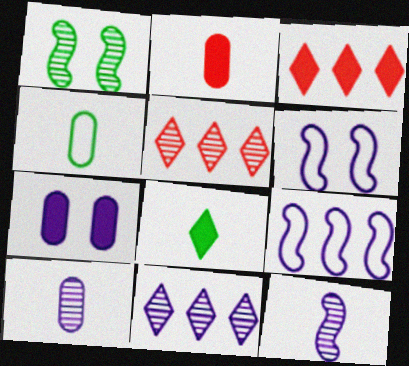[[1, 5, 10], 
[2, 4, 10]]